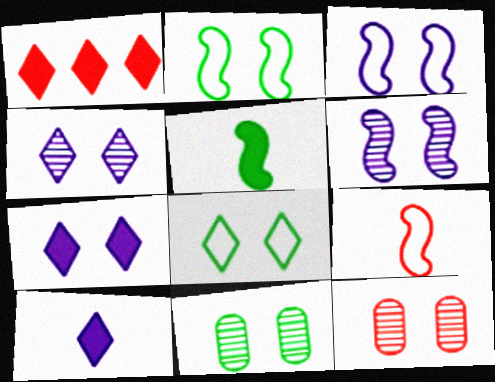[[1, 9, 12], 
[2, 7, 12]]